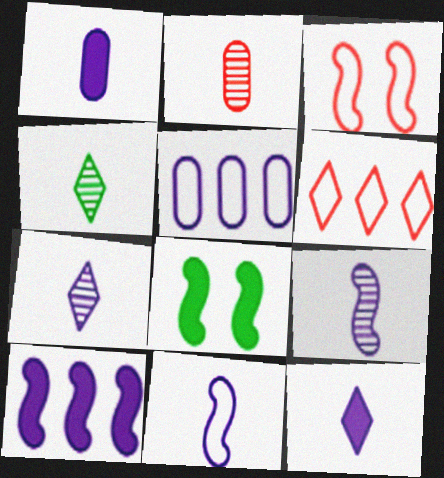[[1, 7, 11], 
[2, 4, 9]]